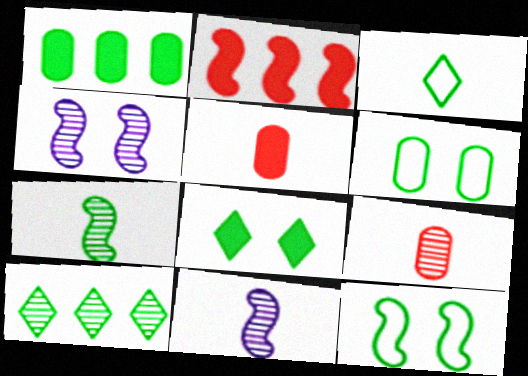[[2, 11, 12], 
[3, 5, 11], 
[3, 8, 10], 
[4, 9, 10]]